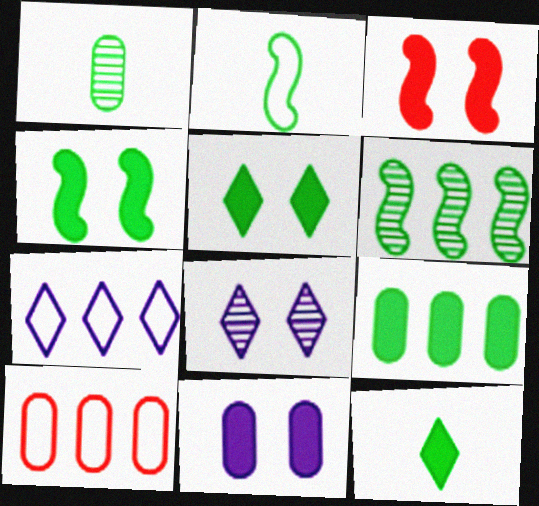[[1, 2, 12], 
[1, 3, 7], 
[1, 10, 11], 
[2, 4, 6], 
[3, 5, 11], 
[4, 9, 12]]